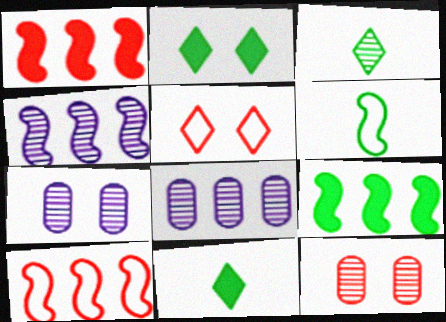[[3, 4, 12], 
[4, 9, 10], 
[7, 10, 11]]